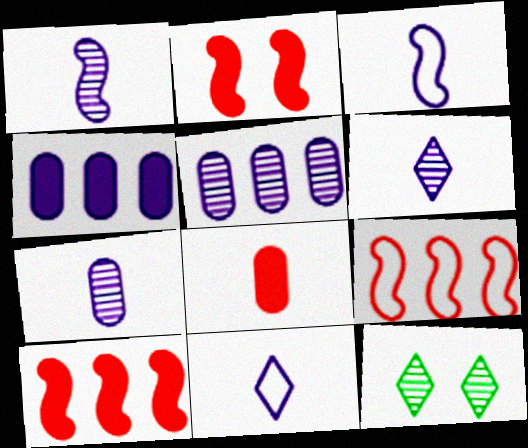[[1, 6, 7]]